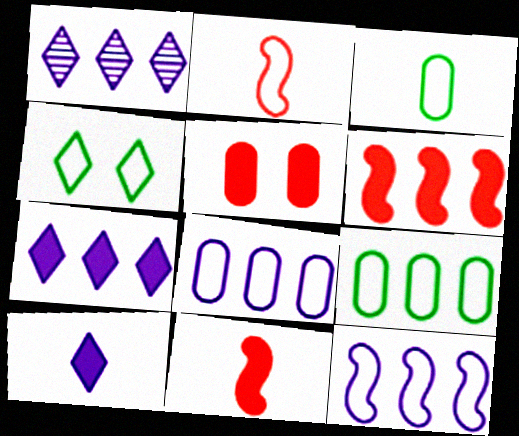[[1, 6, 9], 
[2, 4, 8]]